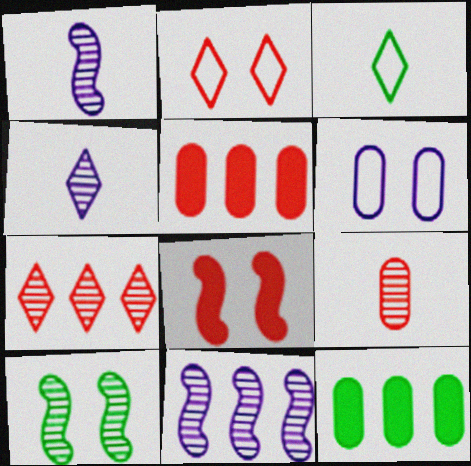[[1, 2, 12], 
[3, 10, 12], 
[6, 9, 12]]